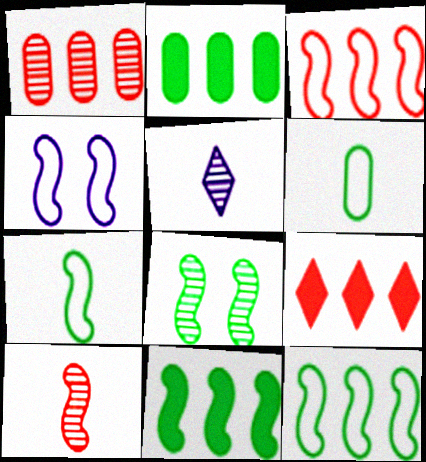[[1, 3, 9], 
[1, 5, 8], 
[3, 4, 7], 
[4, 10, 11], 
[7, 8, 11]]